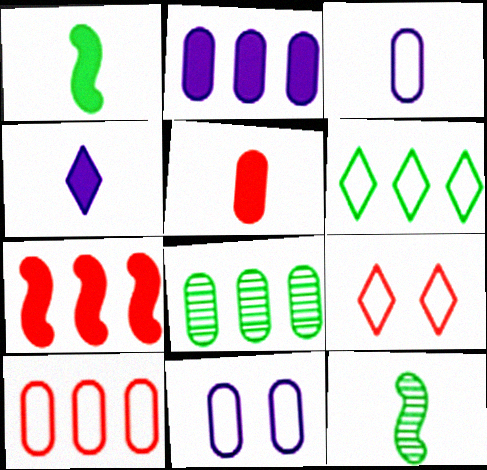[[1, 4, 5], 
[2, 8, 10], 
[2, 9, 12], 
[5, 8, 11]]